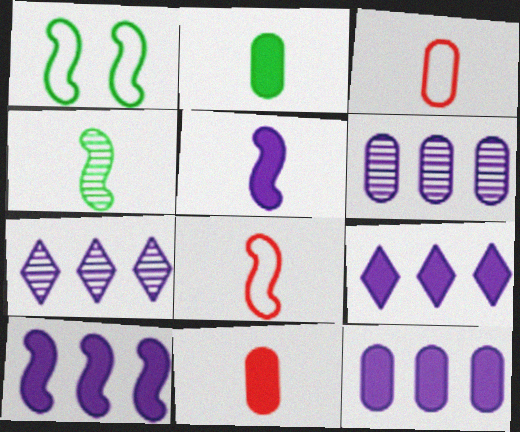[[1, 7, 11], 
[4, 5, 8], 
[9, 10, 12]]